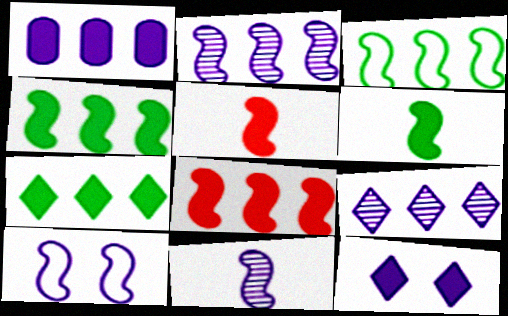[[1, 7, 8], 
[2, 3, 8]]